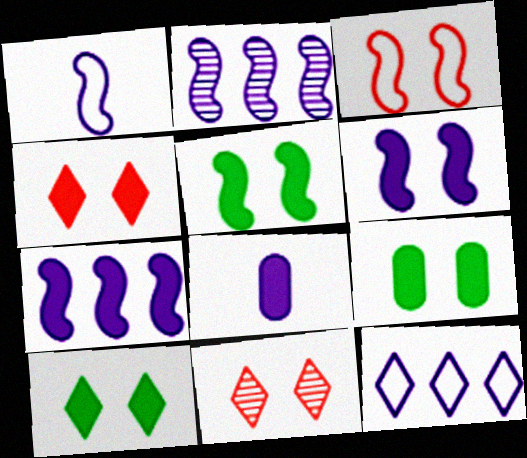[[1, 2, 6], 
[4, 6, 9], 
[5, 9, 10]]